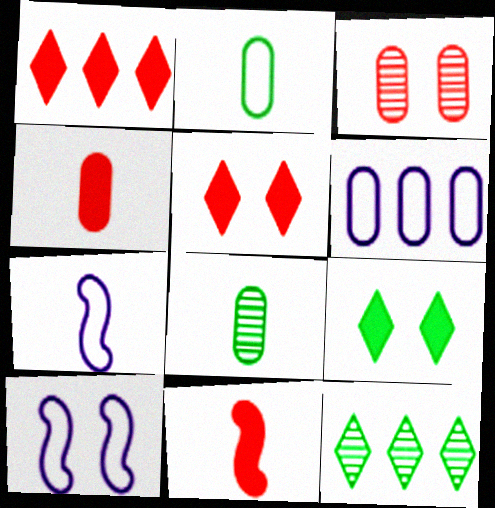[[1, 8, 10], 
[3, 9, 10], 
[4, 10, 12]]